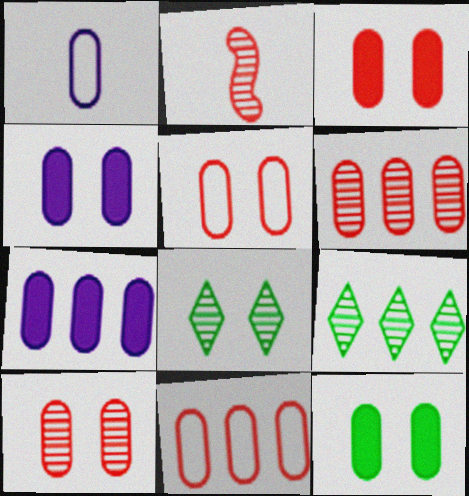[[1, 6, 12], 
[3, 4, 12], 
[3, 5, 10]]